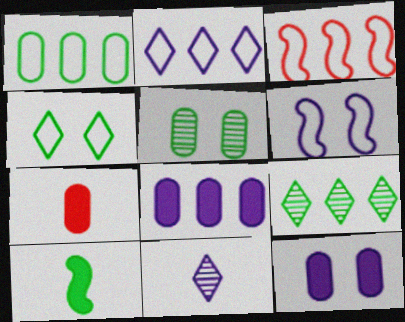[[1, 2, 3], 
[3, 8, 9], 
[6, 7, 9], 
[6, 8, 11]]